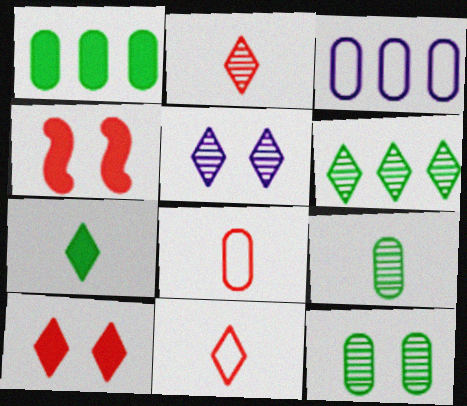[[2, 5, 6]]